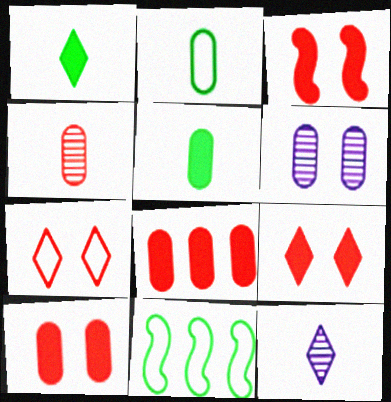[[2, 6, 8], 
[3, 9, 10], 
[10, 11, 12]]